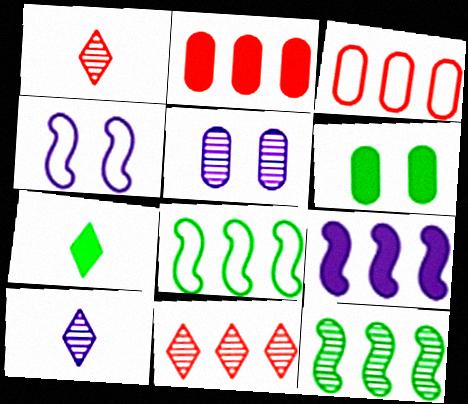[[1, 5, 12]]